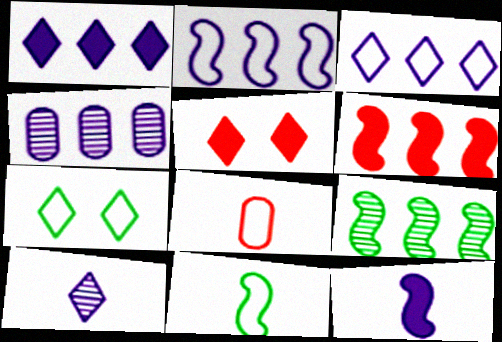[[1, 2, 4], 
[2, 6, 9], 
[2, 7, 8], 
[4, 5, 11]]